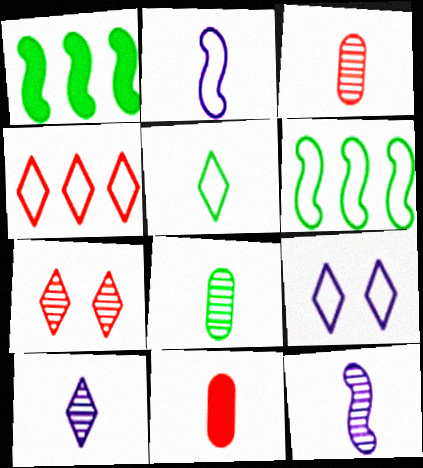[[1, 3, 9], 
[4, 5, 9], 
[5, 11, 12]]